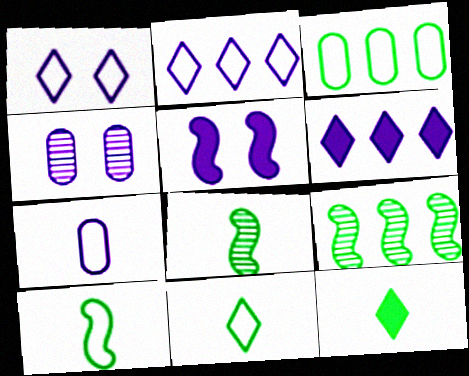[[1, 4, 5]]